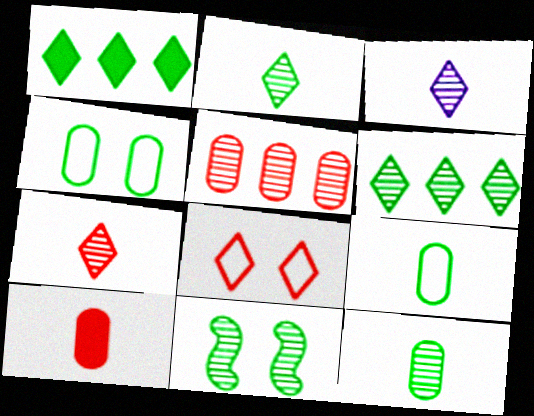[[1, 3, 8], 
[1, 9, 11], 
[2, 3, 7], 
[3, 5, 11], 
[6, 11, 12]]